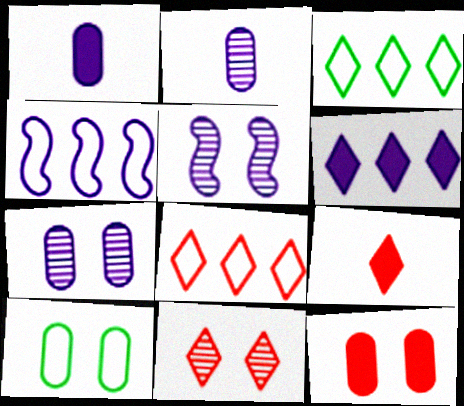[[7, 10, 12], 
[8, 9, 11]]